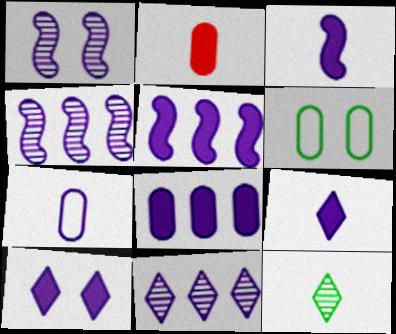[[3, 8, 10], 
[4, 7, 10]]